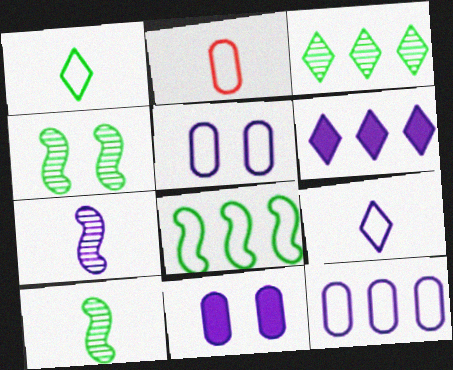[[2, 4, 6], 
[5, 6, 7]]